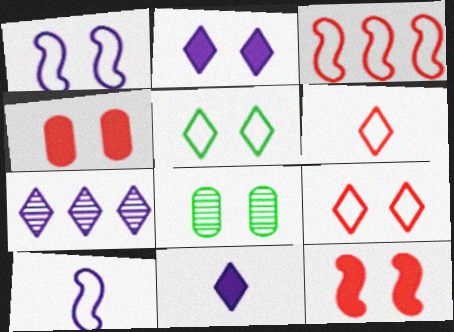[[3, 8, 11]]